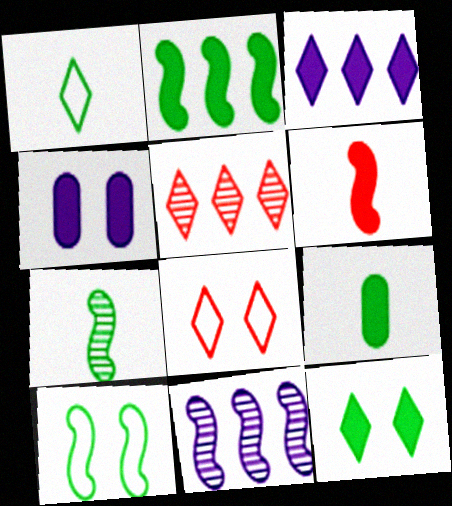[[1, 7, 9], 
[2, 7, 10], 
[2, 9, 12], 
[6, 10, 11], 
[8, 9, 11]]